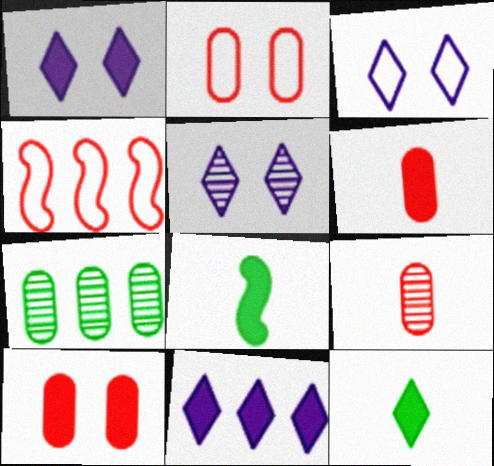[[1, 3, 5], 
[4, 7, 11], 
[8, 10, 11]]